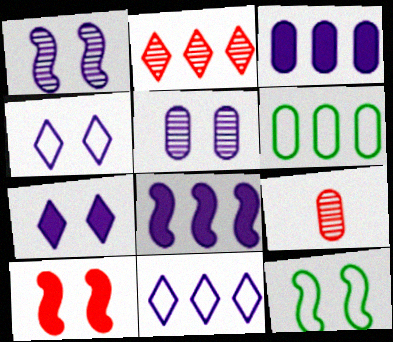[[1, 10, 12], 
[2, 6, 8]]